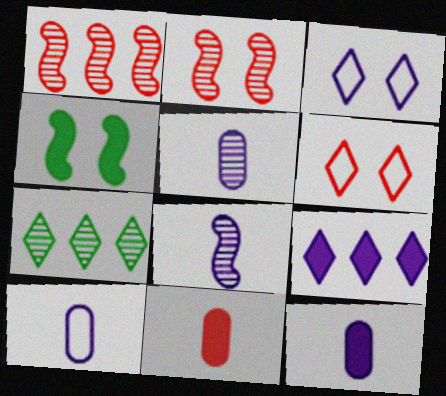[[1, 6, 11], 
[2, 5, 7], 
[4, 9, 11], 
[5, 10, 12]]